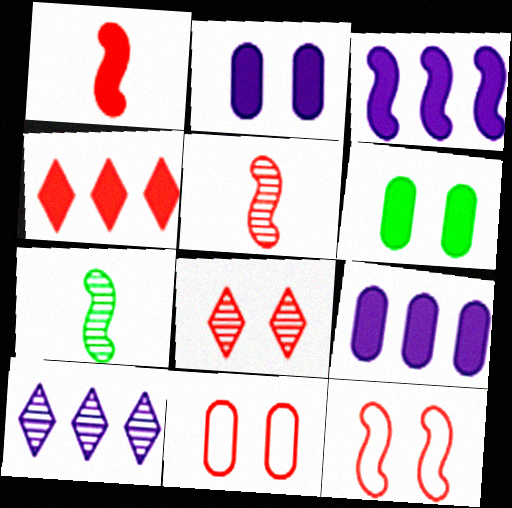[[3, 7, 12], 
[4, 5, 11]]